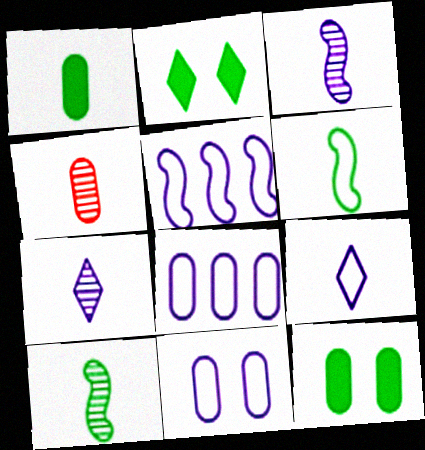[[2, 4, 5], 
[4, 7, 10], 
[4, 8, 12], 
[5, 9, 11]]